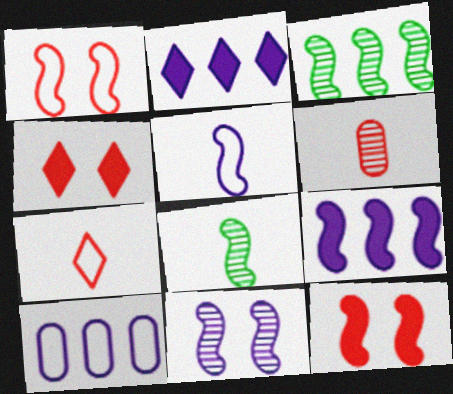[[1, 8, 9], 
[3, 5, 12], 
[4, 8, 10], 
[5, 9, 11]]